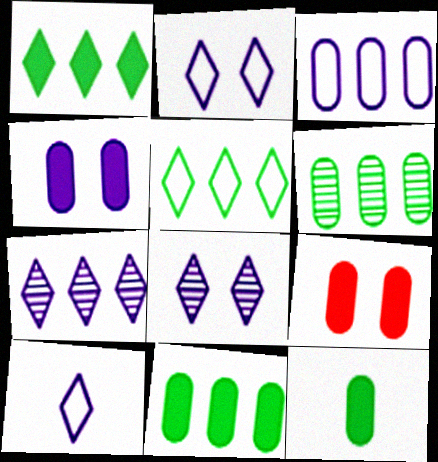[]